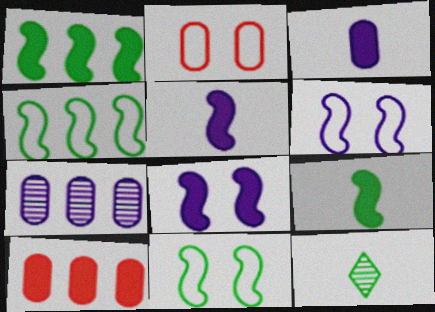[[6, 10, 12]]